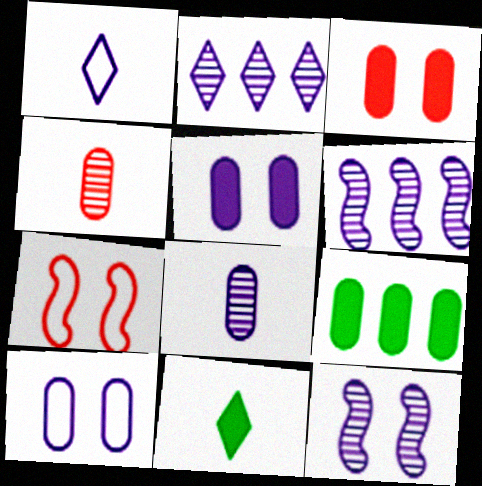[[1, 5, 6], 
[2, 8, 12], 
[4, 9, 10]]